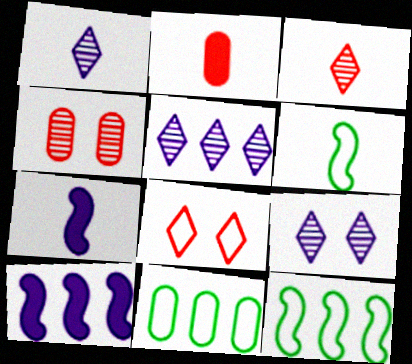[[1, 2, 6], 
[1, 5, 9], 
[2, 9, 12]]